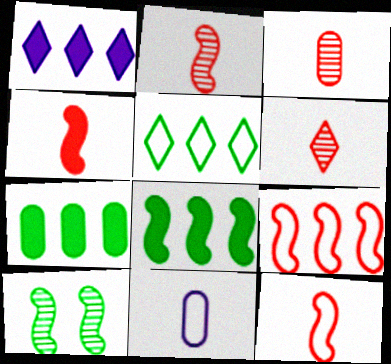[[2, 3, 6], 
[2, 4, 12]]